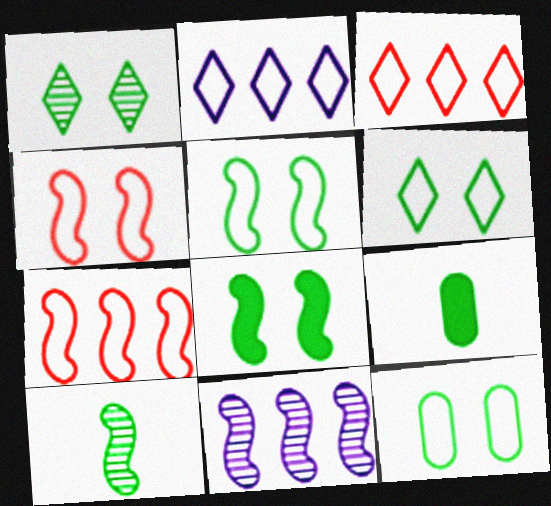[[1, 8, 12], 
[5, 6, 12]]